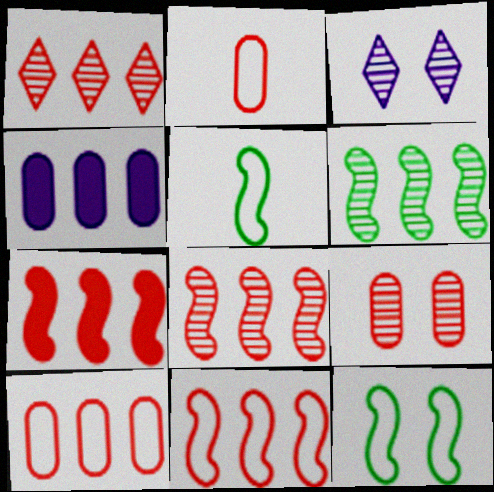[[1, 7, 10], 
[7, 8, 11]]